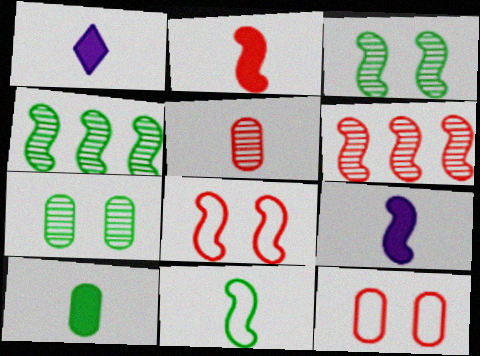[[1, 2, 10], 
[1, 4, 12], 
[1, 5, 11], 
[2, 6, 8], 
[4, 8, 9]]